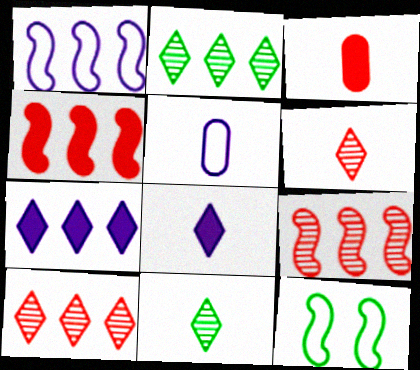[]